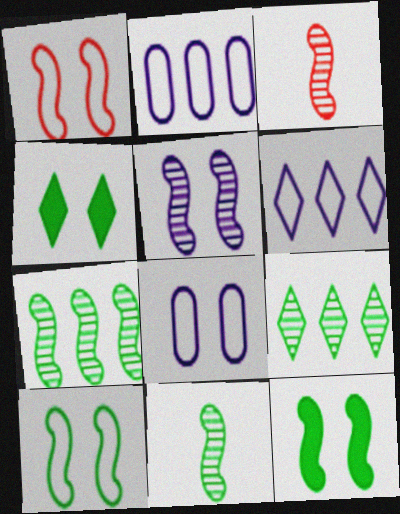[[1, 5, 12], 
[2, 3, 4], 
[3, 5, 7]]